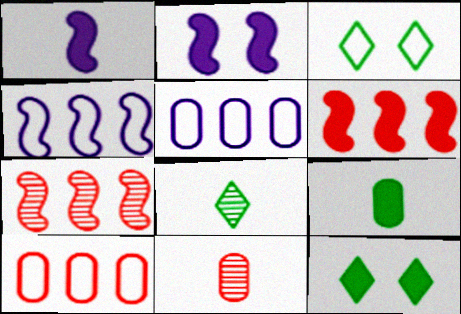[[2, 8, 10], 
[4, 11, 12]]